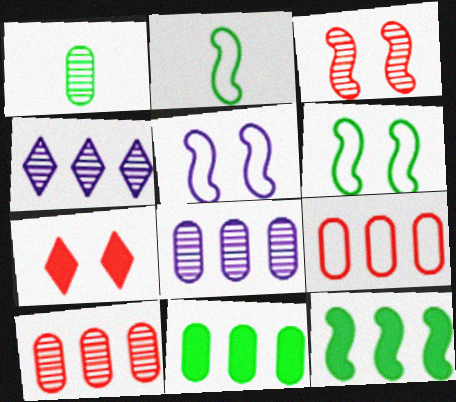[[1, 3, 4], 
[2, 7, 8], 
[4, 9, 12], 
[8, 9, 11]]